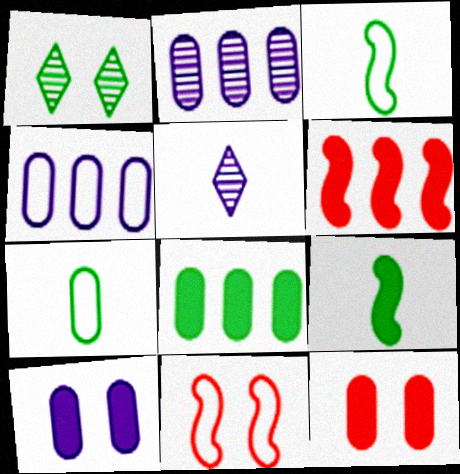[[1, 3, 8], 
[1, 10, 11], 
[2, 7, 12], 
[5, 8, 11]]